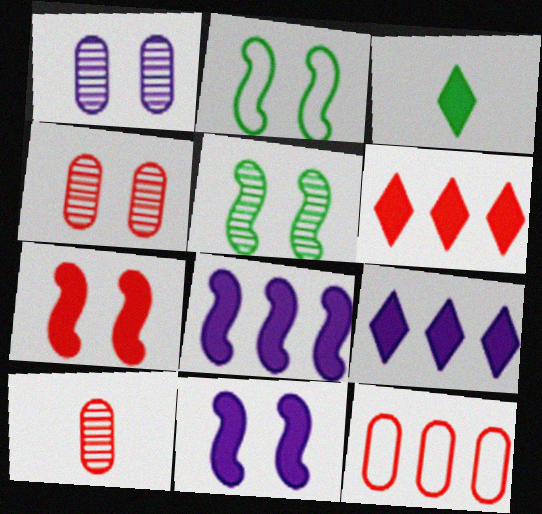[[2, 9, 10]]